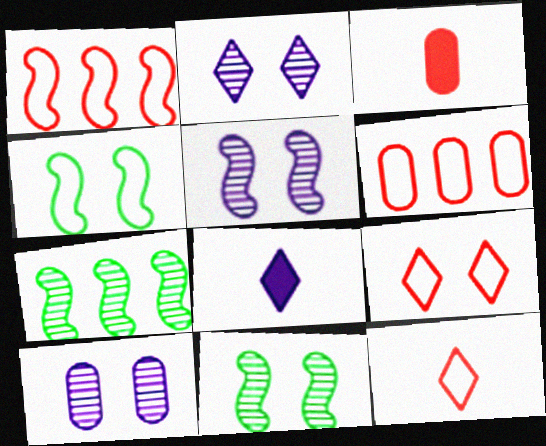[[2, 5, 10], 
[6, 8, 11]]